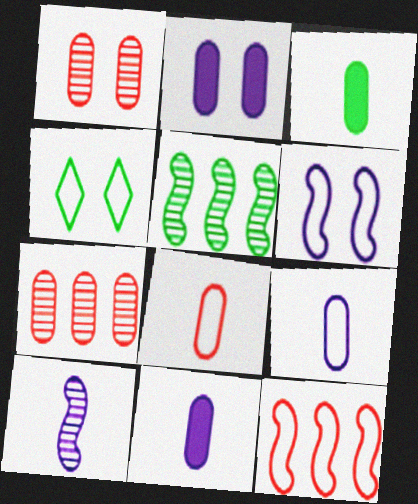[[3, 4, 5], 
[4, 9, 12]]